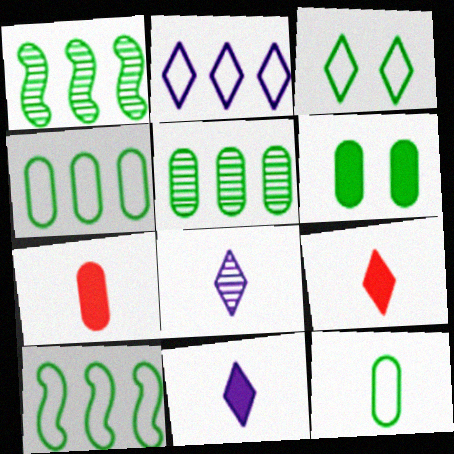[[3, 10, 12], 
[5, 6, 12]]